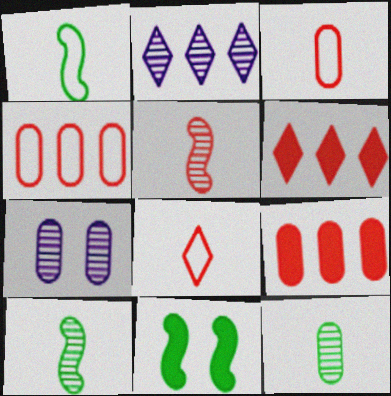[[1, 6, 7], 
[2, 3, 11]]